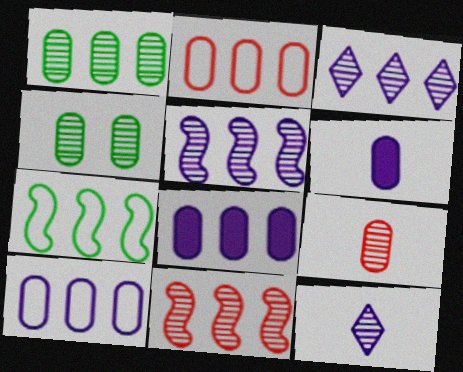[[1, 2, 8], 
[1, 3, 11], 
[2, 4, 6], 
[4, 11, 12]]